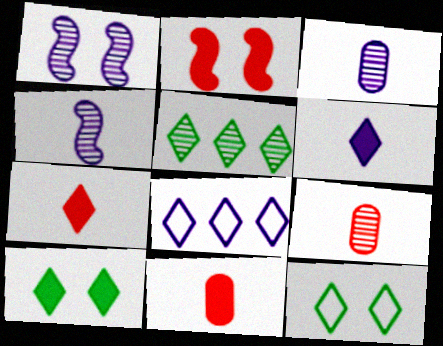[[1, 5, 9]]